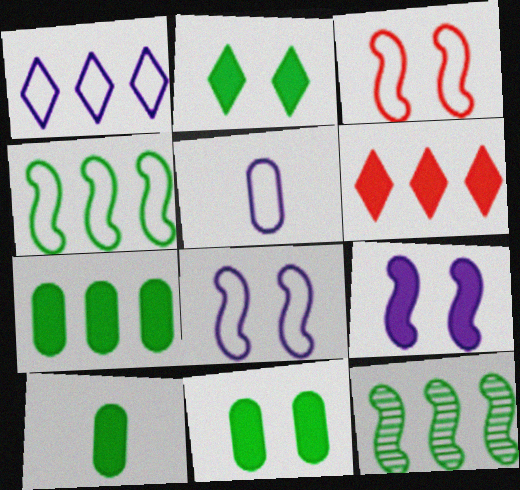[[1, 5, 8], 
[6, 9, 10], 
[7, 10, 11]]